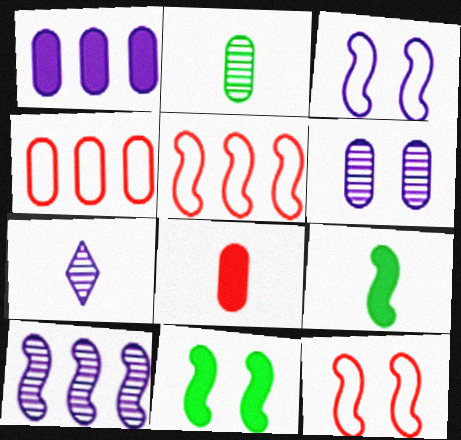[[1, 3, 7], 
[4, 7, 11], 
[6, 7, 10], 
[9, 10, 12]]